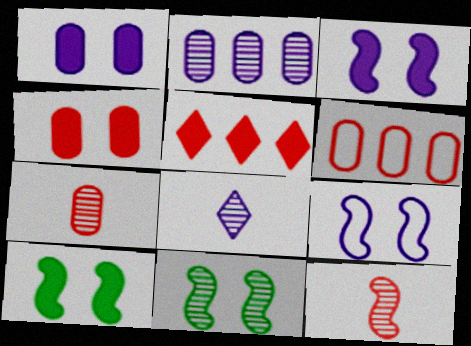[[4, 6, 7], 
[6, 8, 10]]